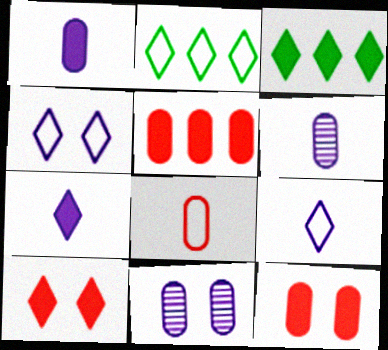[[3, 7, 10]]